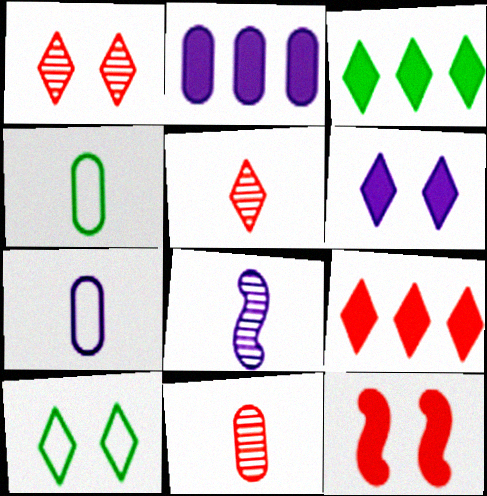[[1, 6, 10]]